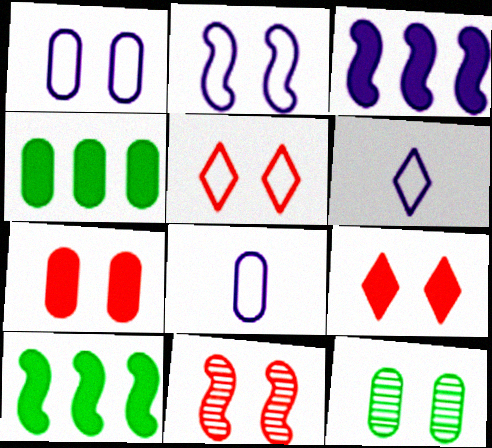[[1, 7, 12], 
[2, 9, 12], 
[4, 6, 11], 
[5, 7, 11]]